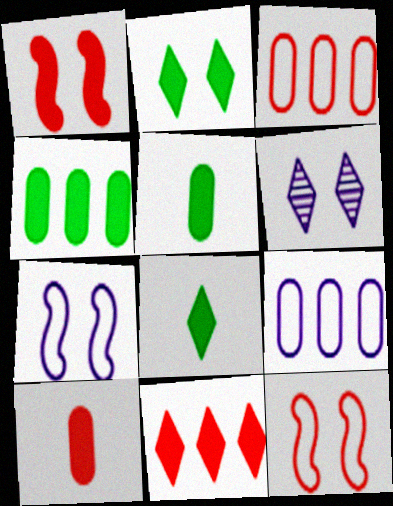[[1, 10, 11]]